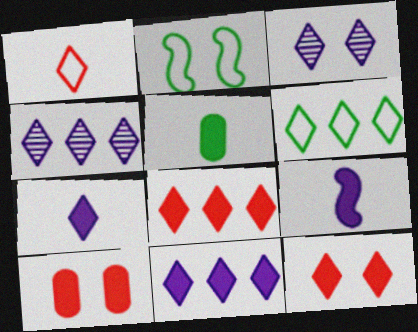[[2, 3, 10], 
[4, 6, 8]]